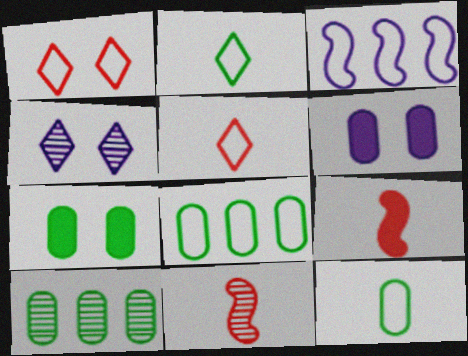[[1, 3, 12], 
[4, 8, 9], 
[4, 10, 11], 
[7, 10, 12]]